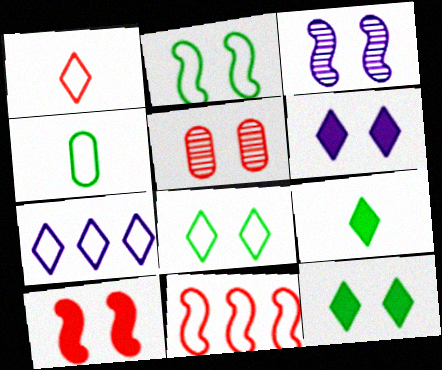[[1, 7, 8], 
[2, 3, 10], 
[2, 5, 6]]